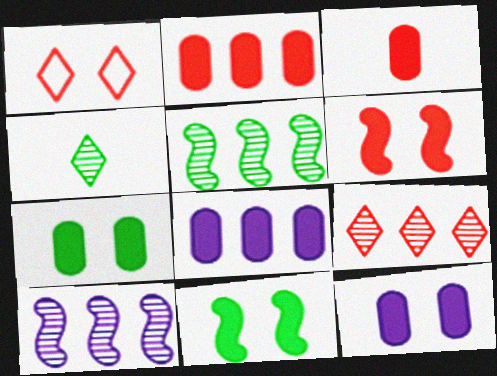[[3, 7, 8]]